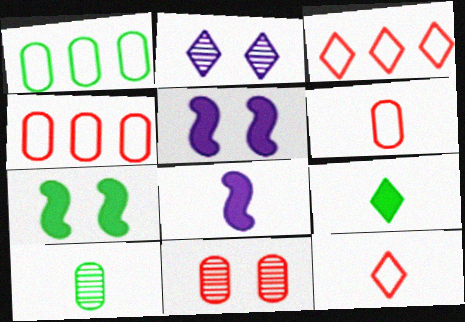[[2, 3, 9], 
[3, 5, 10], 
[8, 10, 12]]